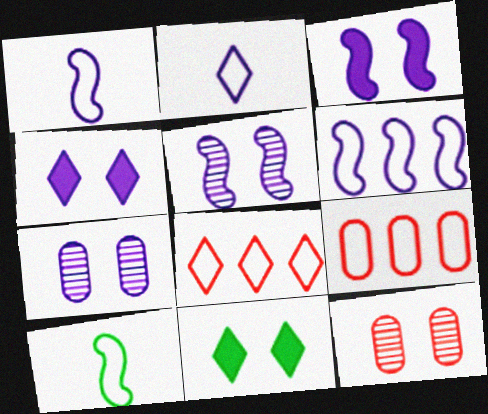[]